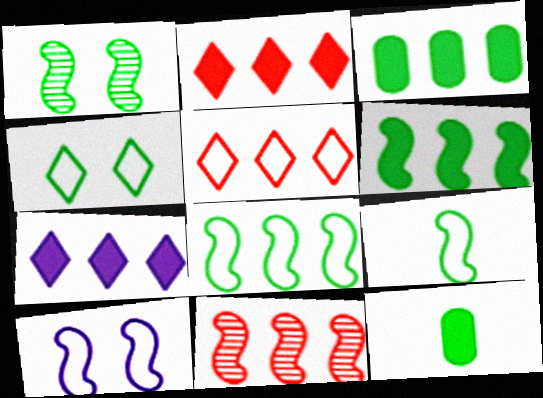[[1, 6, 9]]